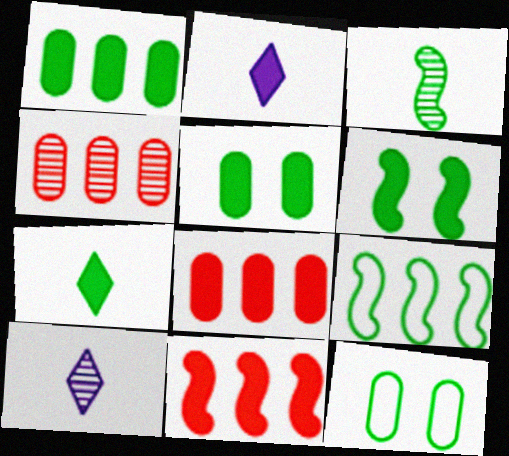[[1, 6, 7], 
[2, 5, 11], 
[2, 6, 8], 
[3, 6, 9], 
[10, 11, 12]]